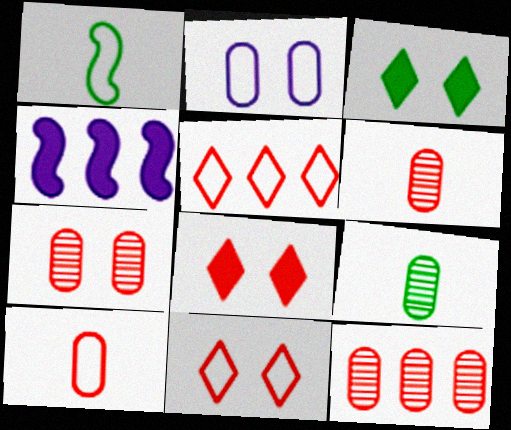[[1, 2, 5], 
[4, 9, 11], 
[6, 7, 12]]